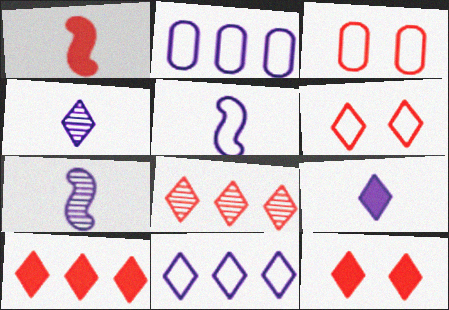[[1, 3, 8]]